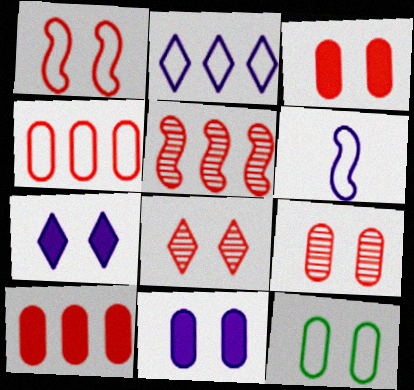[[1, 3, 8], 
[9, 11, 12]]